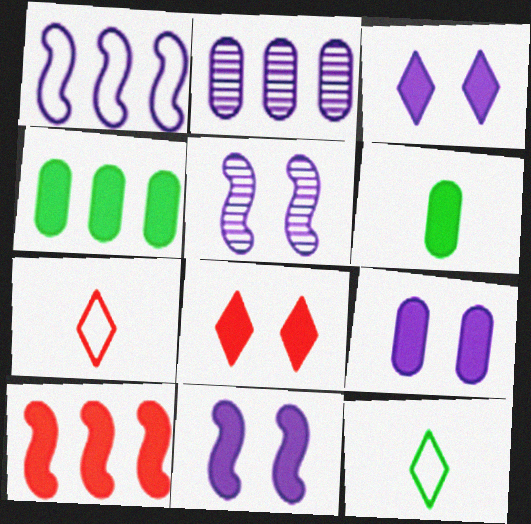[[3, 6, 10], 
[3, 9, 11], 
[4, 5, 7]]